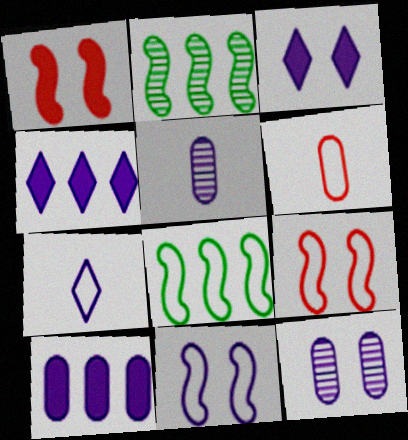[[2, 3, 6], 
[3, 11, 12], 
[4, 5, 11]]